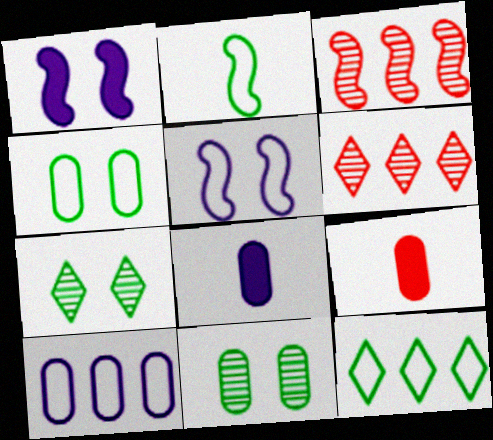[[1, 2, 3], 
[2, 4, 12], 
[9, 10, 11]]